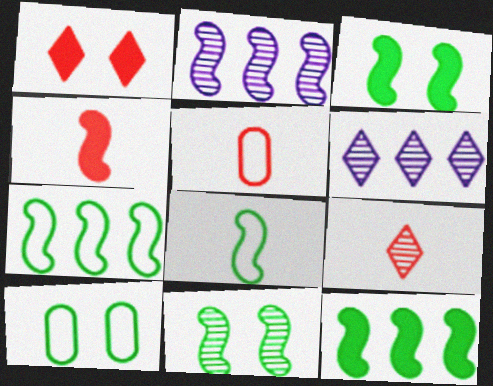[[3, 5, 6], 
[4, 5, 9], 
[4, 6, 10], 
[8, 11, 12]]